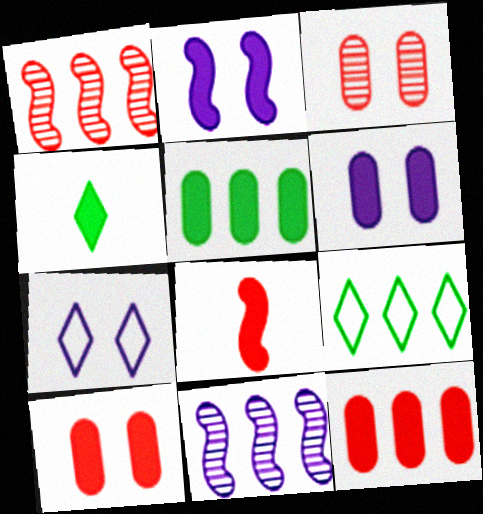[[2, 4, 12], 
[9, 11, 12]]